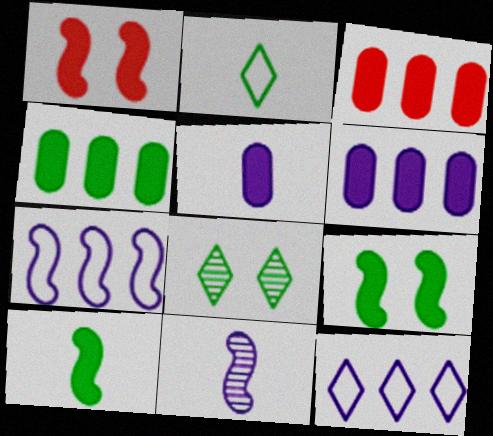[[3, 4, 6]]